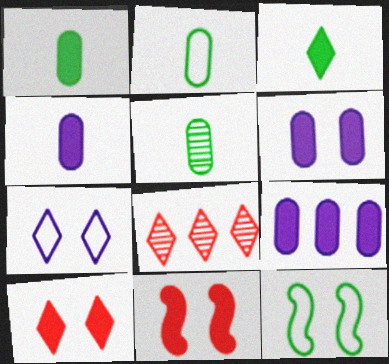[[1, 2, 5], 
[3, 7, 8], 
[3, 9, 11], 
[4, 6, 9], 
[4, 8, 12]]